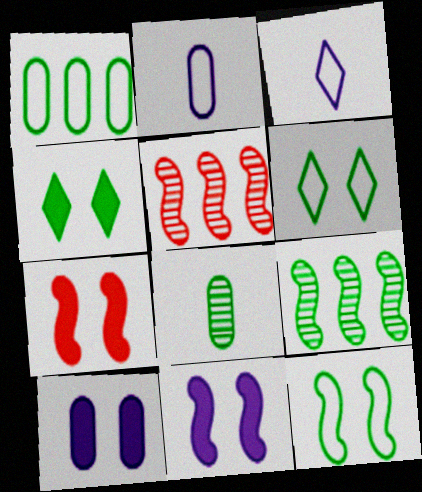[[2, 4, 5], 
[4, 7, 10]]